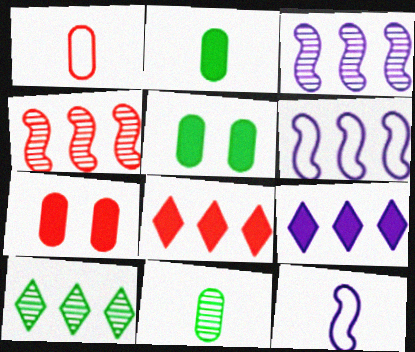[[7, 10, 12]]